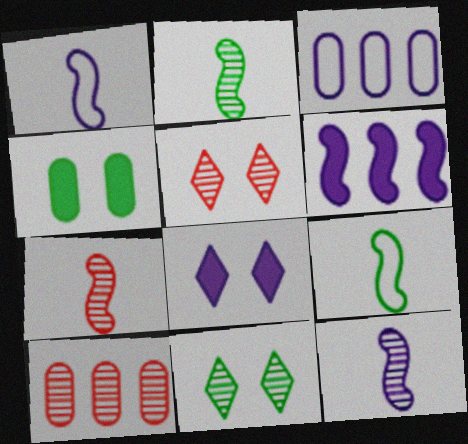[[2, 7, 12], 
[3, 8, 12], 
[5, 7, 10], 
[8, 9, 10], 
[10, 11, 12]]